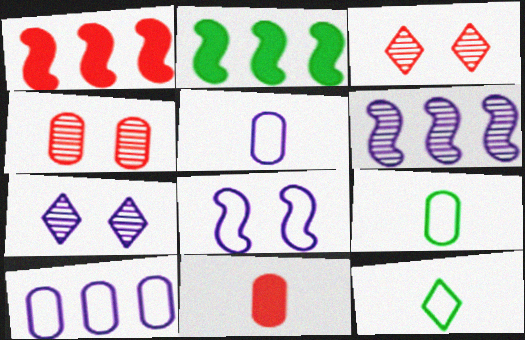[[1, 7, 9], 
[2, 3, 5]]